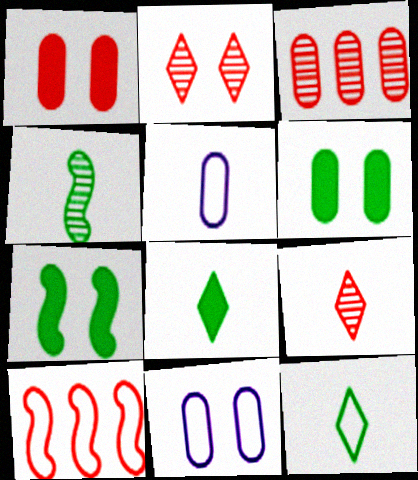[[1, 9, 10], 
[2, 7, 11], 
[3, 5, 6], 
[10, 11, 12]]